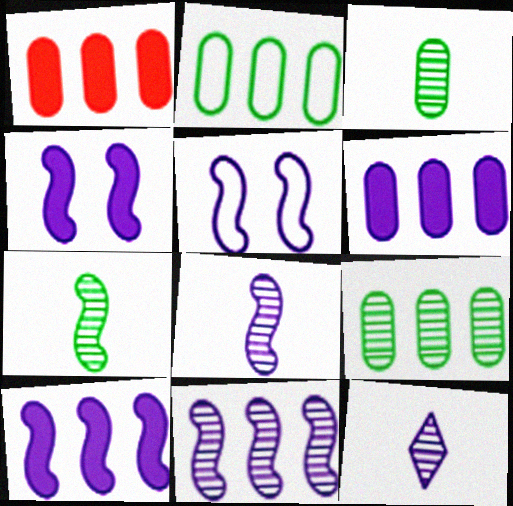[[5, 6, 12], 
[5, 8, 10]]